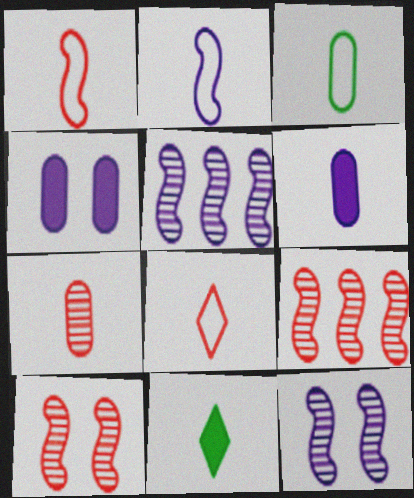[[2, 3, 8], 
[2, 7, 11], 
[3, 6, 7]]